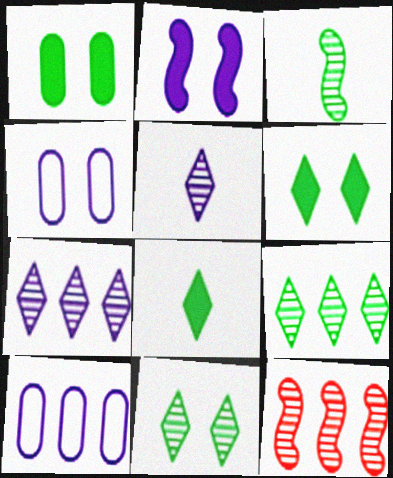[[2, 5, 10], 
[4, 8, 12]]